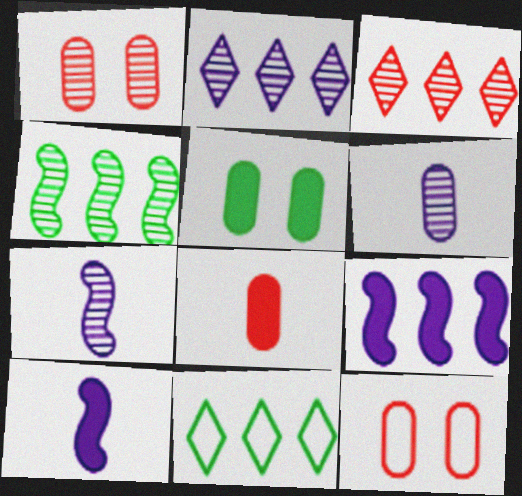[[1, 10, 11]]